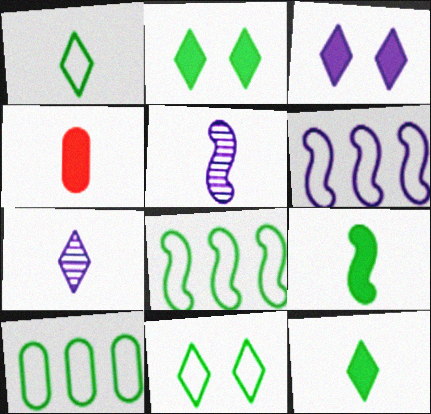[[1, 4, 5]]